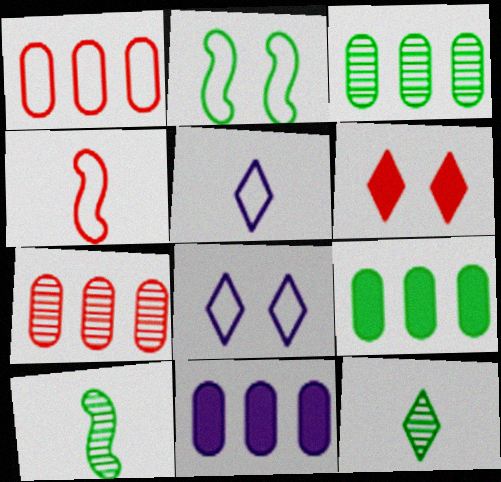[[1, 2, 5], 
[1, 3, 11], 
[2, 9, 12], 
[4, 6, 7]]